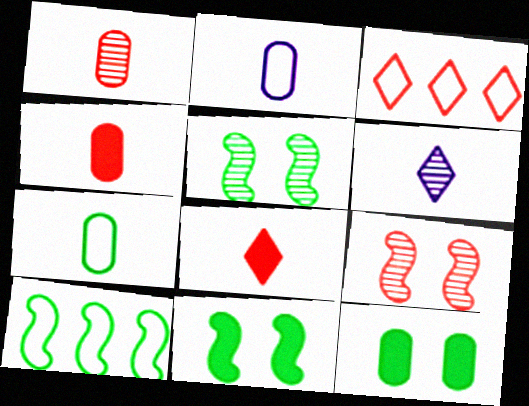[[3, 4, 9]]